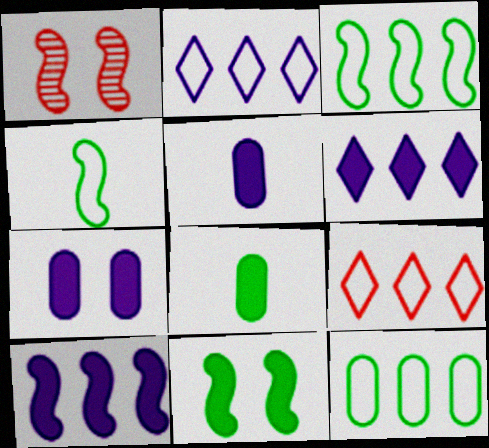[[1, 2, 8], 
[1, 4, 10]]